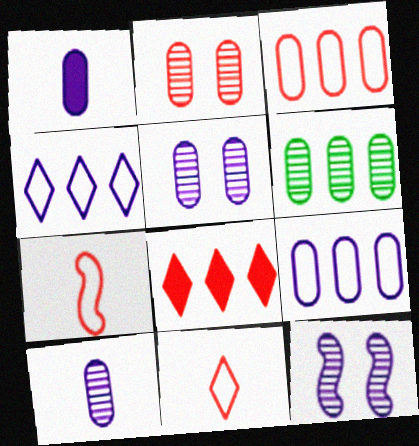[[1, 4, 12], 
[1, 5, 9], 
[2, 6, 10], 
[2, 7, 8]]